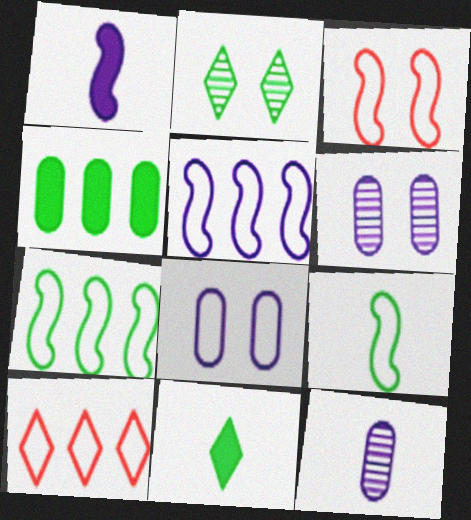[[2, 4, 9], 
[3, 5, 9], 
[8, 9, 10]]